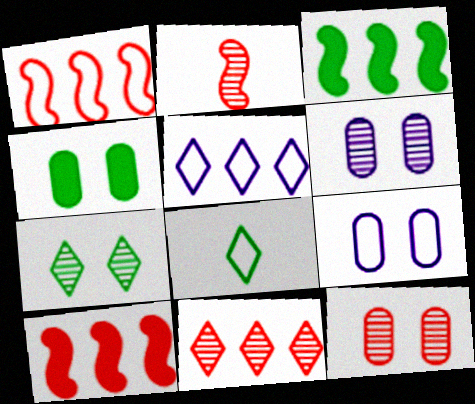[[1, 8, 9], 
[2, 4, 5], 
[2, 11, 12], 
[4, 9, 12], 
[6, 8, 10]]